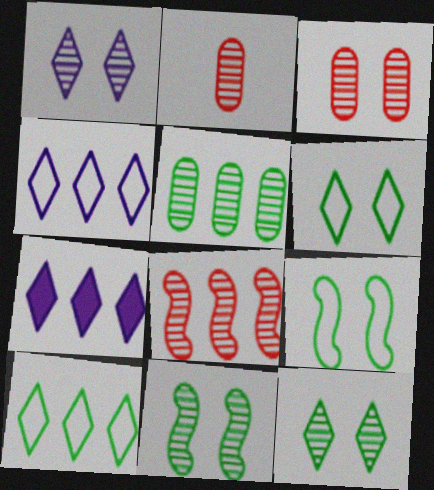[[1, 3, 11], 
[2, 7, 9]]